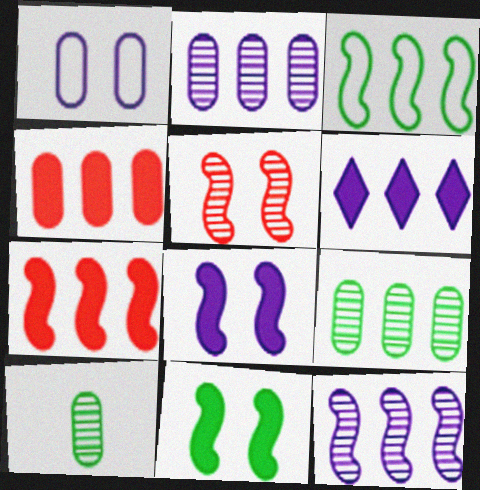[[1, 4, 10], 
[3, 7, 12]]